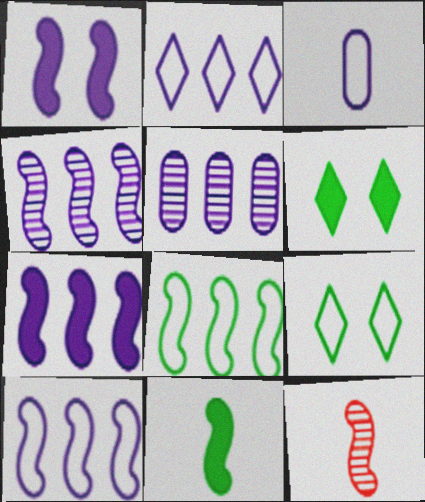[[1, 8, 12], 
[2, 5, 7], 
[4, 7, 10]]